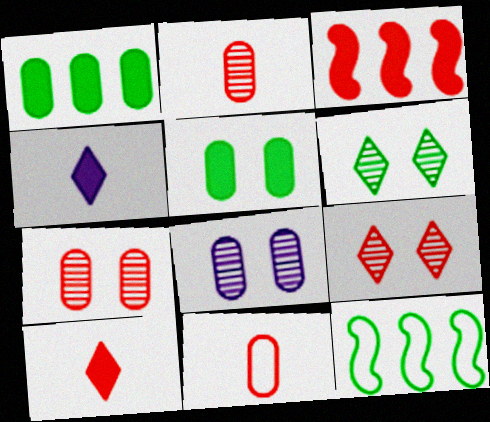[[1, 8, 11], 
[3, 4, 5], 
[3, 9, 11], 
[4, 7, 12], 
[8, 10, 12]]